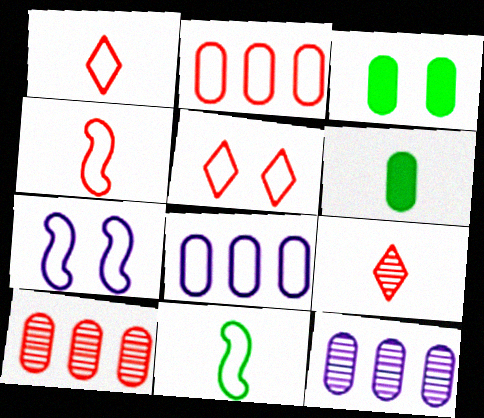[[2, 4, 5], 
[5, 8, 11]]